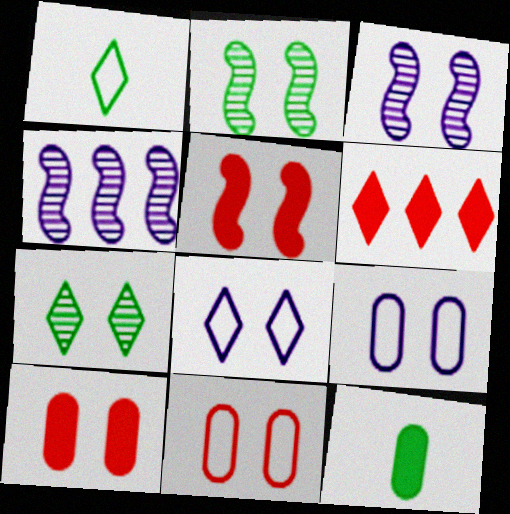[[1, 4, 10], 
[2, 8, 10], 
[5, 7, 9]]